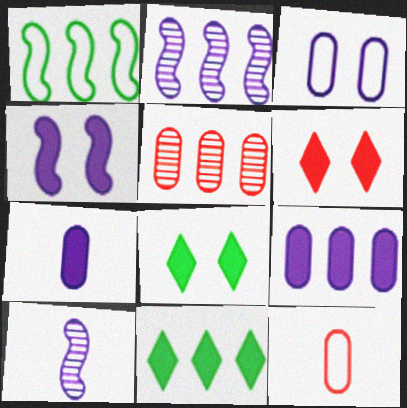[[2, 8, 12]]